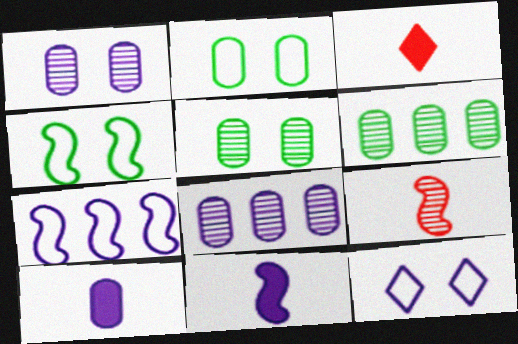[[3, 4, 8], 
[3, 5, 7], 
[8, 11, 12]]